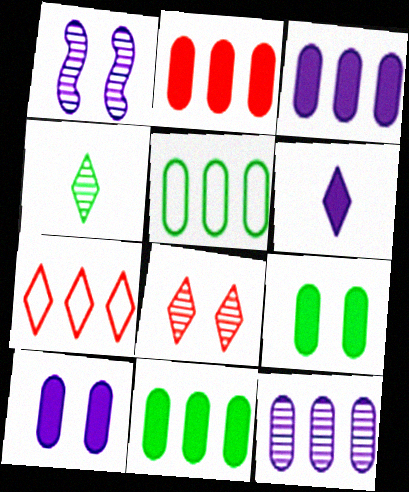[[2, 3, 11], 
[2, 5, 12]]